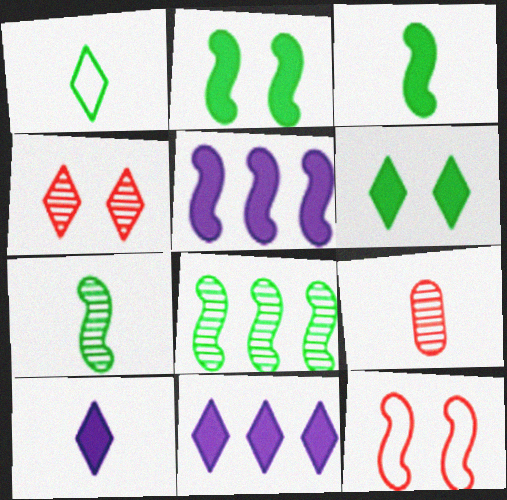[[1, 4, 11], 
[5, 7, 12]]